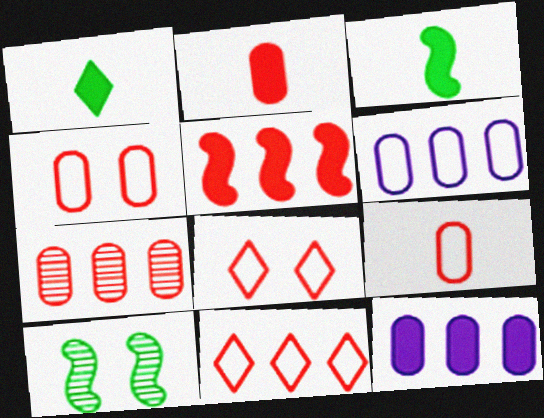[[2, 4, 7], 
[5, 7, 11]]